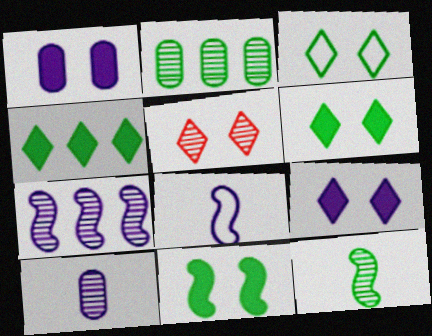[[3, 5, 9]]